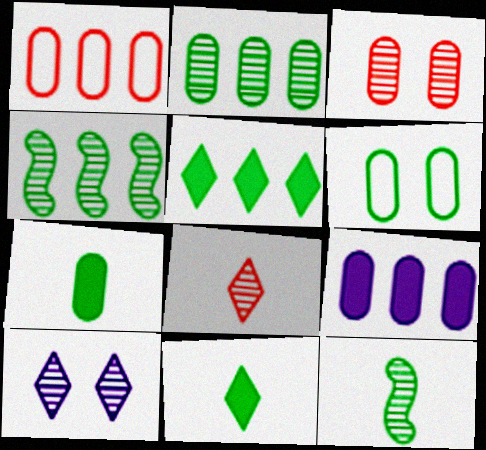[[1, 2, 9], 
[2, 6, 7], 
[4, 6, 11], 
[5, 6, 12]]